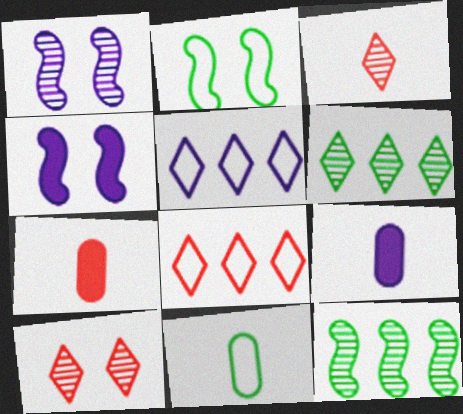[[1, 5, 9]]